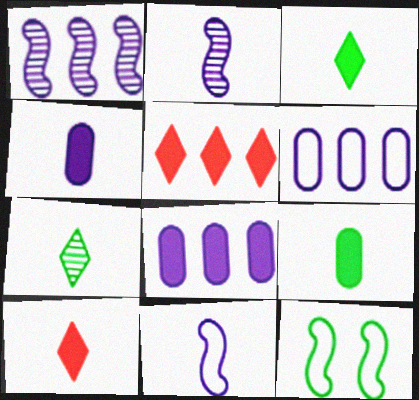[]